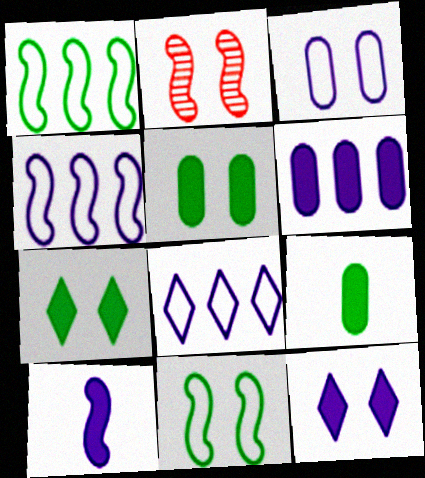[[1, 2, 10], 
[2, 3, 7], 
[2, 8, 9], 
[6, 10, 12]]